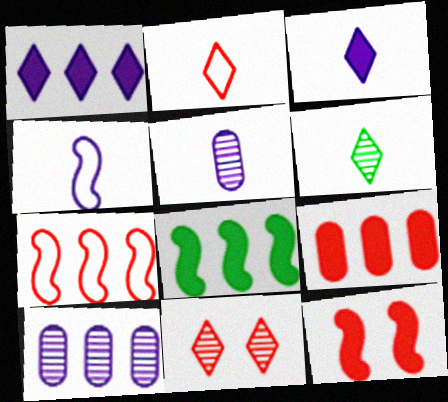[[1, 8, 9], 
[2, 3, 6], 
[3, 4, 5]]